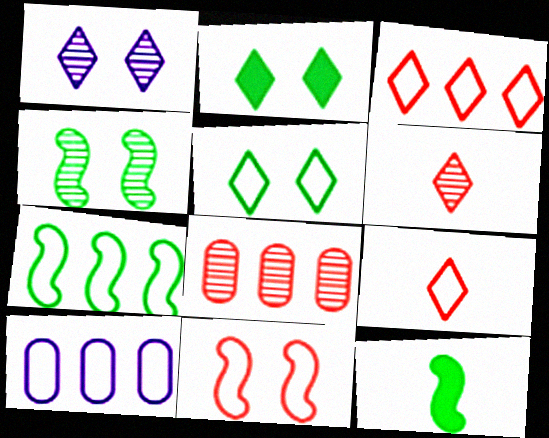[[3, 7, 10], 
[4, 7, 12]]